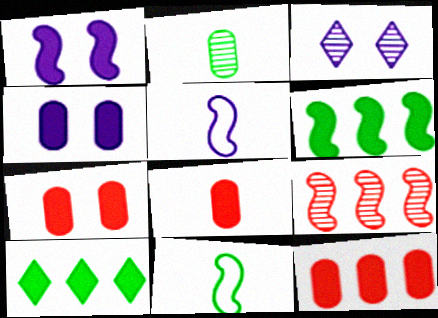[[1, 8, 10], 
[1, 9, 11], 
[2, 3, 9], 
[3, 11, 12], 
[7, 8, 12]]